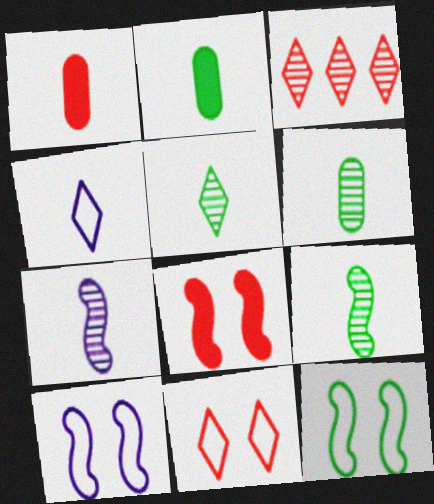[[1, 4, 9], 
[2, 3, 10], 
[5, 6, 9]]